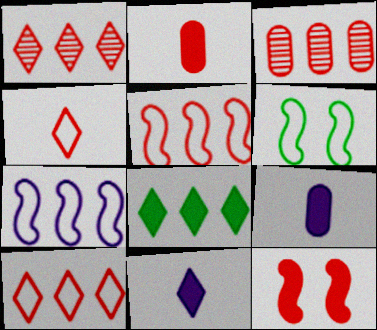[[1, 6, 9], 
[3, 4, 12], 
[3, 6, 11], 
[3, 7, 8], 
[8, 9, 12]]